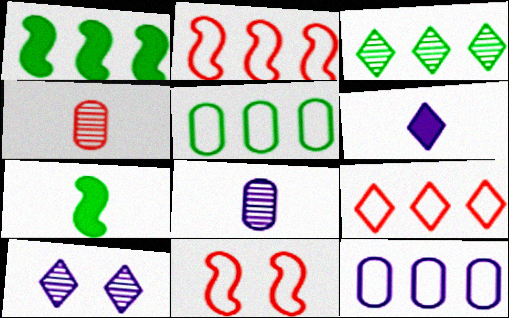[[1, 3, 5]]